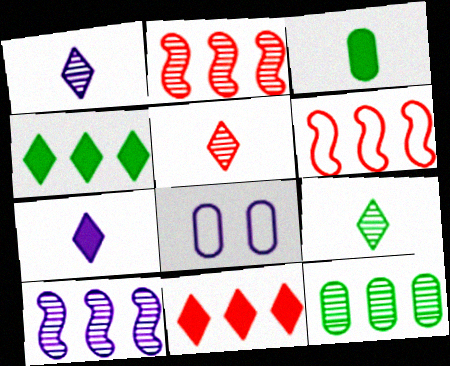[[1, 5, 9], 
[7, 8, 10]]